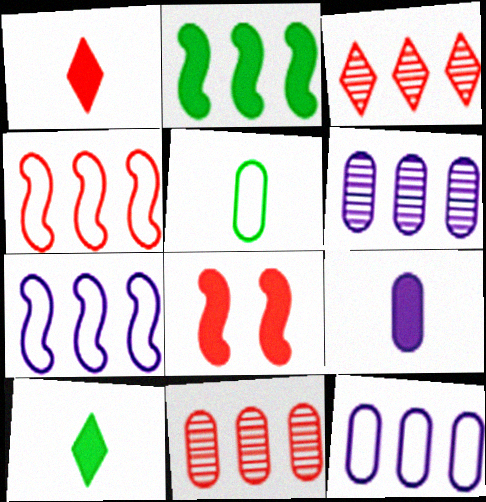[[2, 3, 12]]